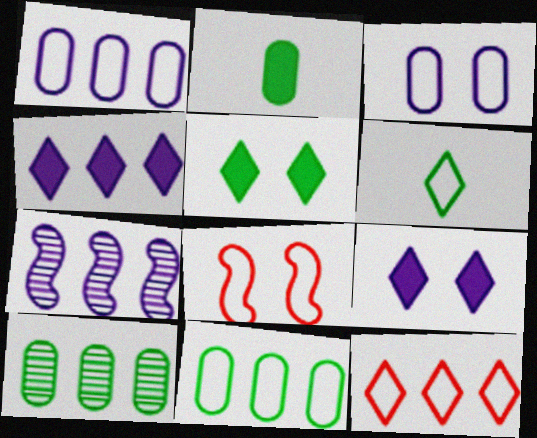[[1, 4, 7], 
[1, 6, 8]]